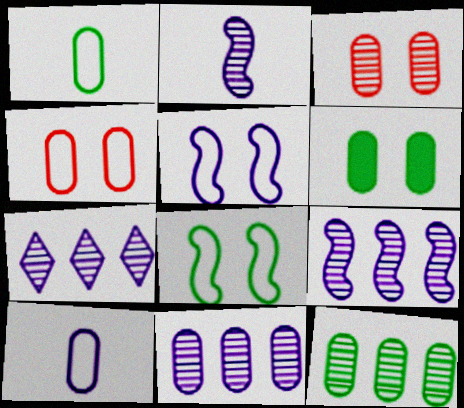[[1, 6, 12], 
[7, 9, 11]]